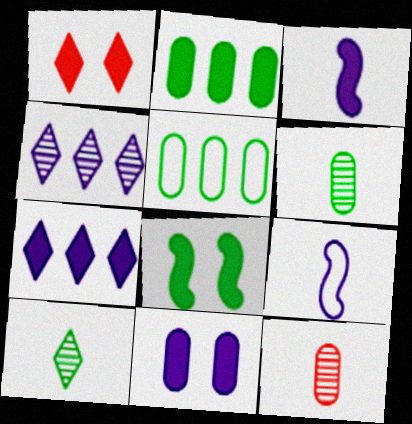[[1, 2, 3], 
[1, 8, 11], 
[3, 7, 11], 
[4, 9, 11], 
[5, 8, 10], 
[5, 11, 12]]